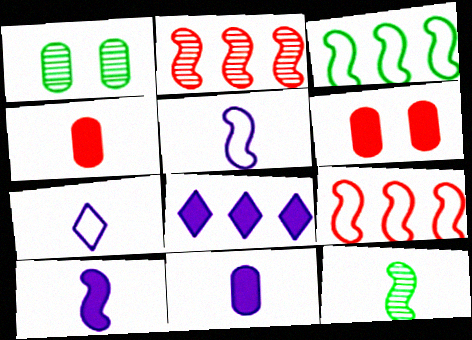[[4, 7, 12]]